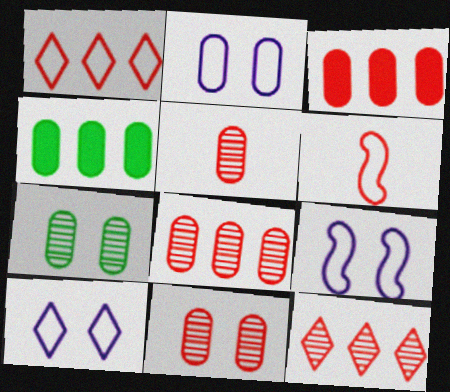[[2, 4, 5], 
[2, 9, 10], 
[5, 8, 11]]